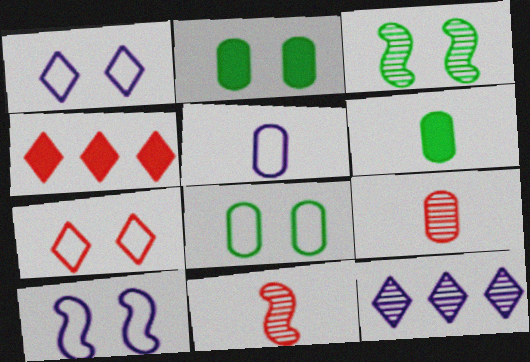[[3, 4, 5], 
[3, 9, 12], 
[5, 6, 9], 
[7, 8, 10]]